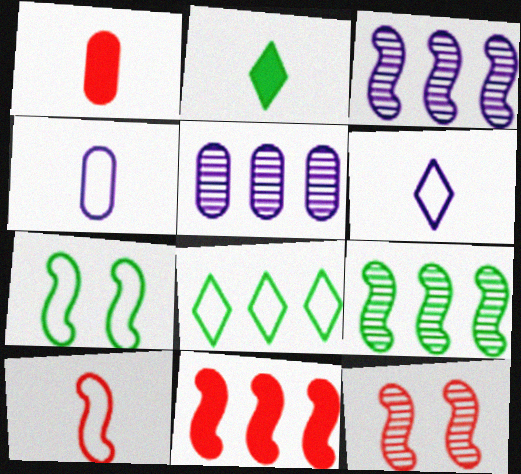[[5, 8, 11], 
[10, 11, 12]]